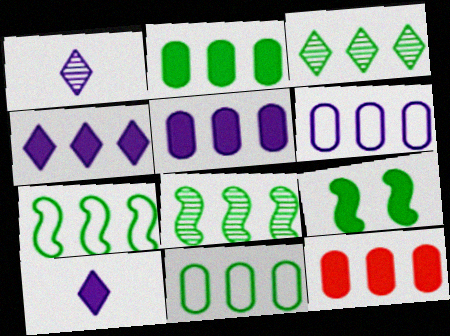[[2, 3, 7], 
[2, 5, 12], 
[9, 10, 12]]